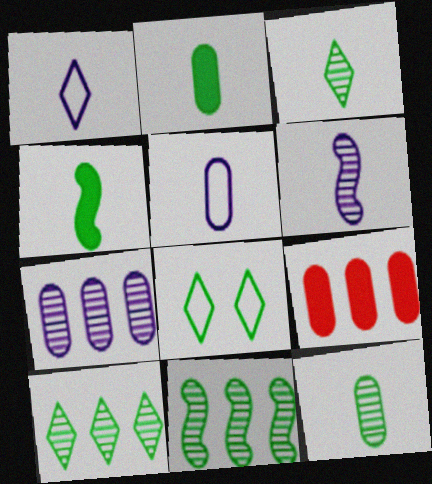[[2, 8, 11], 
[6, 8, 9]]